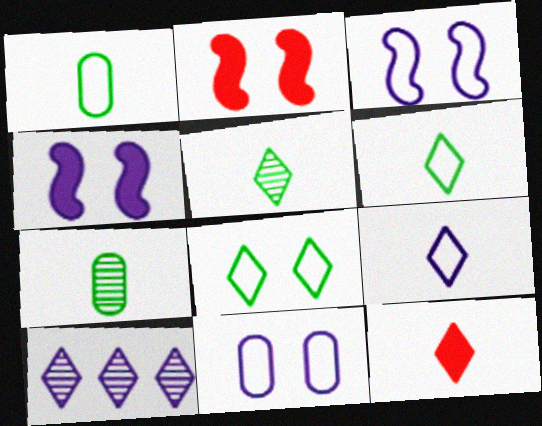[[1, 2, 10], 
[5, 9, 12], 
[8, 10, 12]]